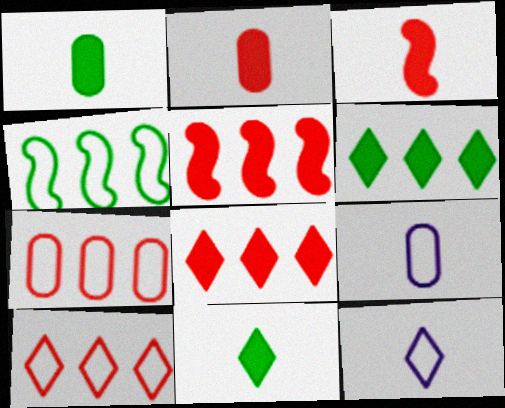[]